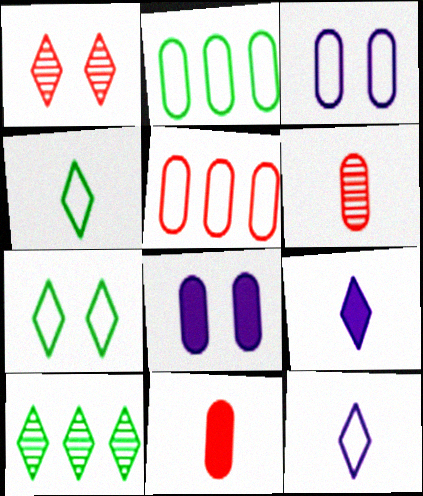[[2, 6, 8]]